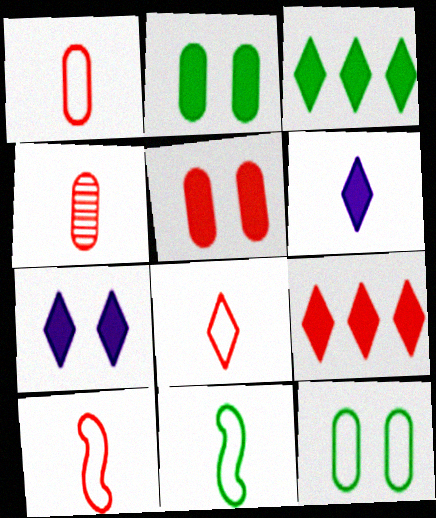[[1, 8, 10], 
[4, 6, 11]]